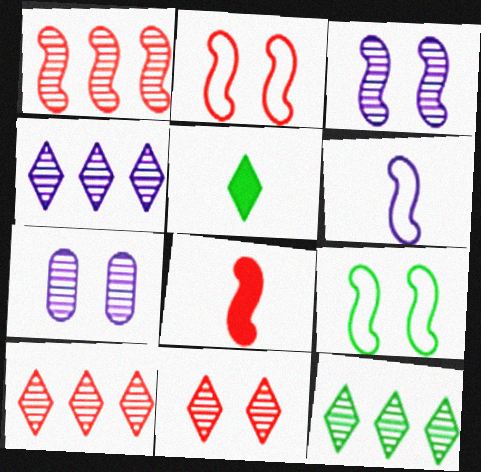[[1, 2, 8], 
[4, 10, 12]]